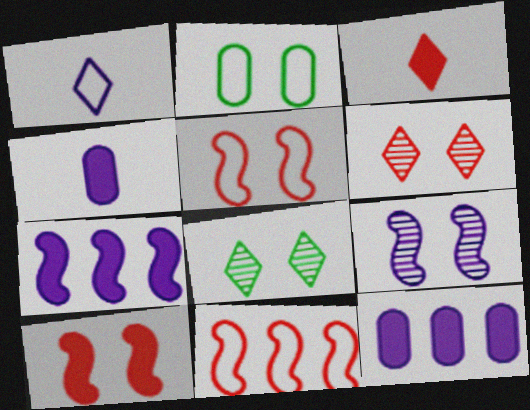[[1, 2, 11], 
[1, 9, 12], 
[4, 8, 11]]